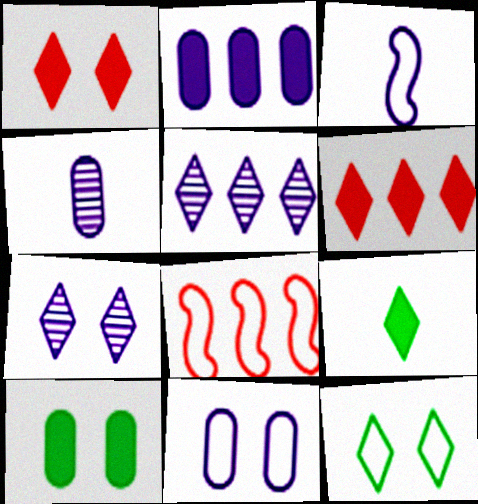[[1, 7, 12], 
[2, 3, 7], 
[2, 4, 11]]